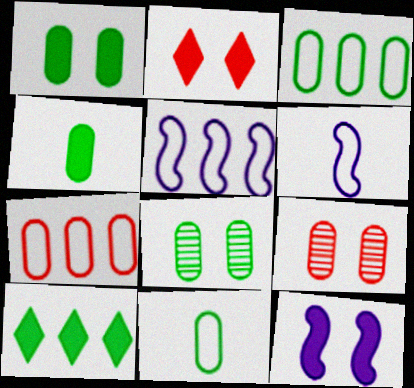[[1, 2, 12], 
[3, 4, 8], 
[6, 9, 10]]